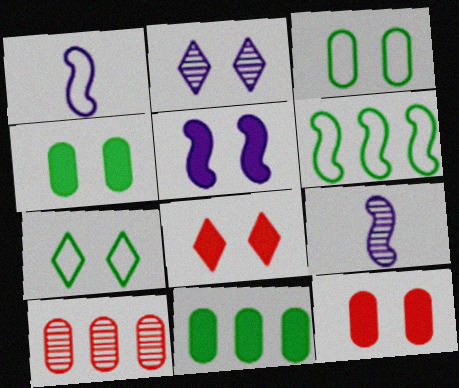[[2, 7, 8], 
[4, 5, 8]]